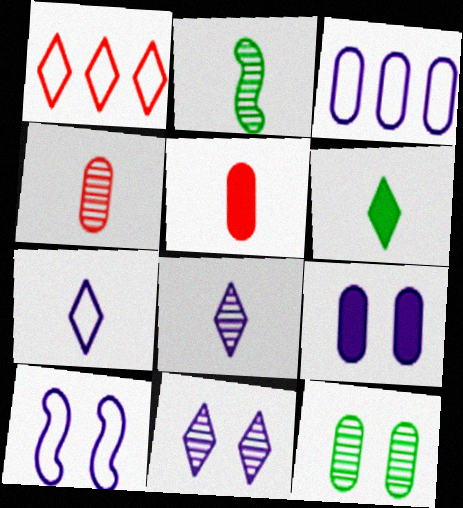[[1, 2, 9], 
[1, 6, 11], 
[2, 4, 8], 
[2, 5, 7], 
[3, 5, 12], 
[3, 7, 10], 
[9, 10, 11]]